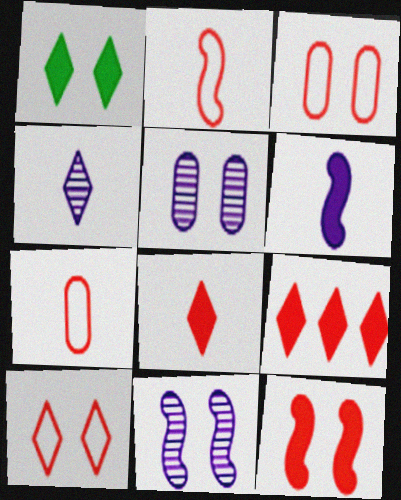[[1, 3, 11]]